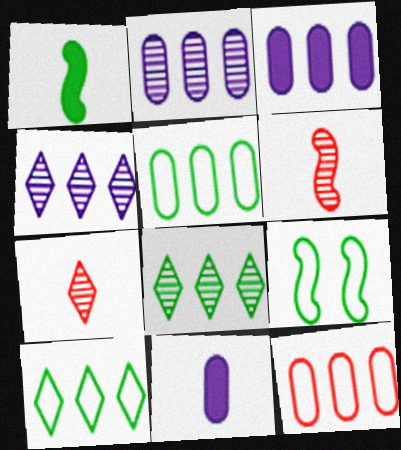[[3, 7, 9]]